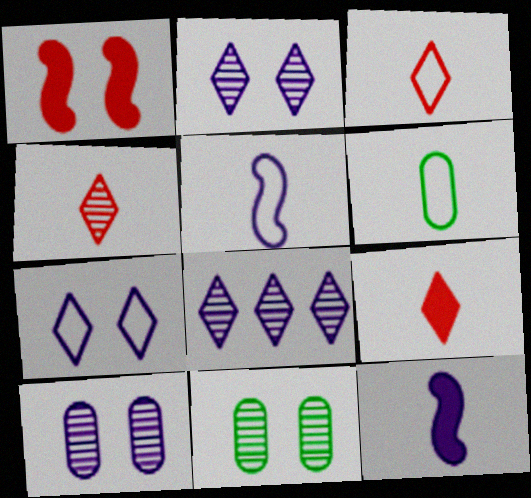[[1, 6, 8], 
[1, 7, 11], 
[3, 4, 9], 
[3, 5, 6], 
[4, 6, 12]]